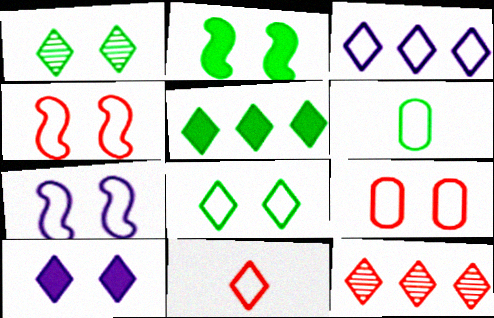[[3, 4, 6], 
[3, 5, 12], 
[3, 8, 11], 
[7, 8, 9]]